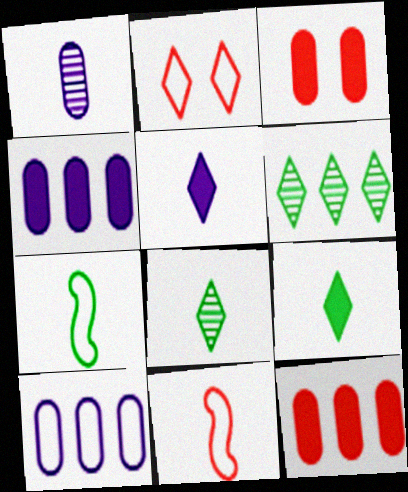[[1, 9, 11], 
[2, 5, 6], 
[2, 7, 10]]